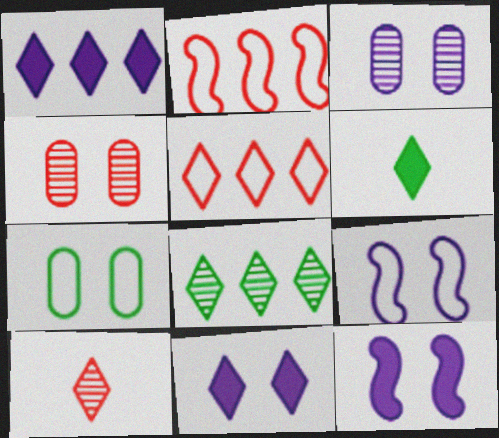[[1, 5, 8], 
[2, 3, 6], 
[3, 9, 11]]